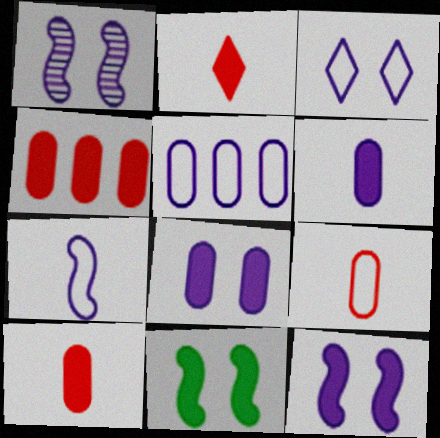[[1, 3, 8], 
[3, 5, 7]]